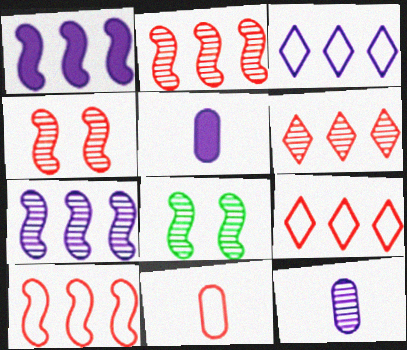[[5, 8, 9], 
[6, 8, 12]]